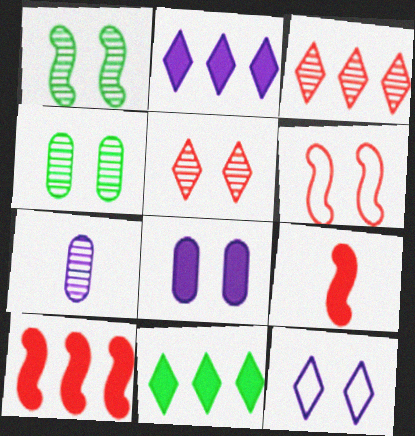[[1, 3, 7], 
[6, 7, 11], 
[8, 9, 11]]